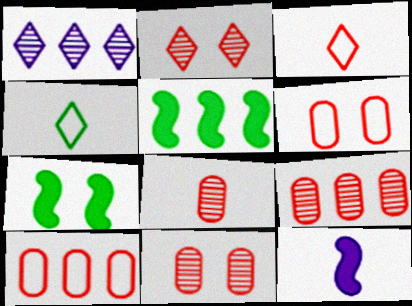[[1, 5, 10], 
[4, 8, 12], 
[8, 9, 11]]